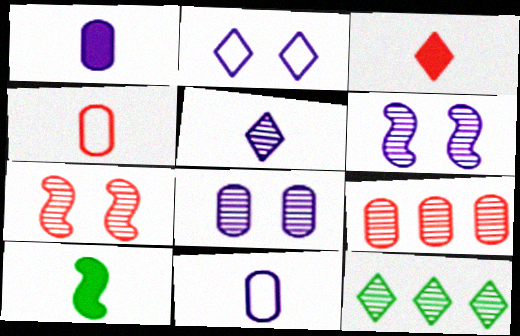[[1, 3, 10], 
[2, 3, 12], 
[2, 9, 10], 
[4, 5, 10]]